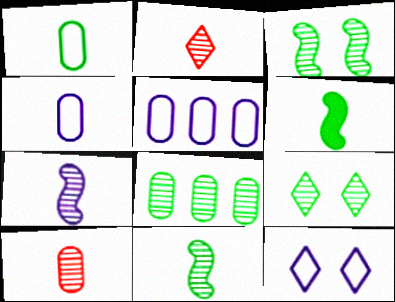[[2, 4, 6], 
[8, 9, 11]]